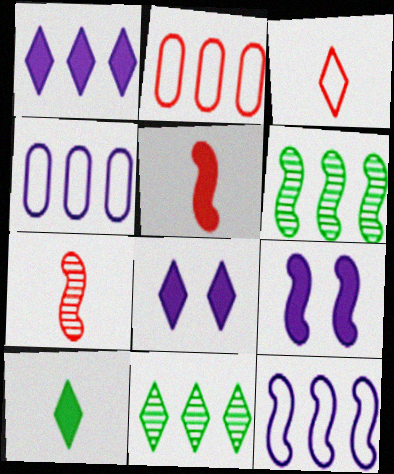[[1, 2, 6], 
[3, 8, 11]]